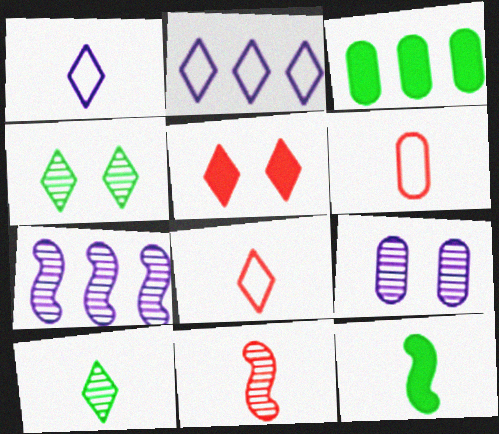[[2, 5, 10], 
[3, 6, 9]]